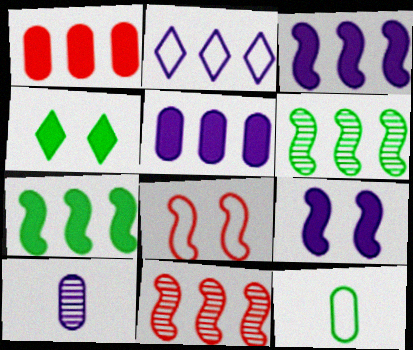[[1, 2, 6], 
[2, 8, 12], 
[2, 9, 10], 
[4, 6, 12]]